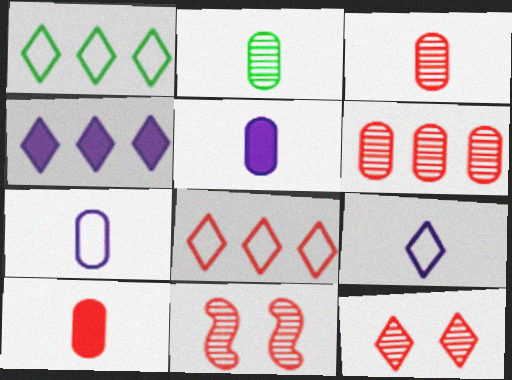[[1, 5, 11], 
[2, 7, 10], 
[8, 10, 11]]